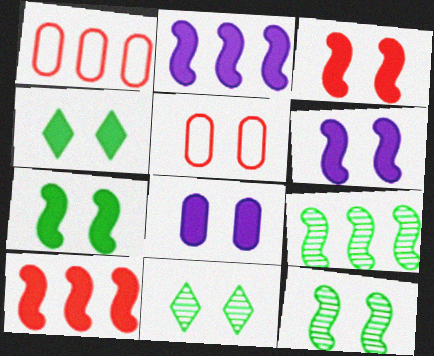[[3, 4, 8], 
[3, 6, 7], 
[5, 6, 11]]